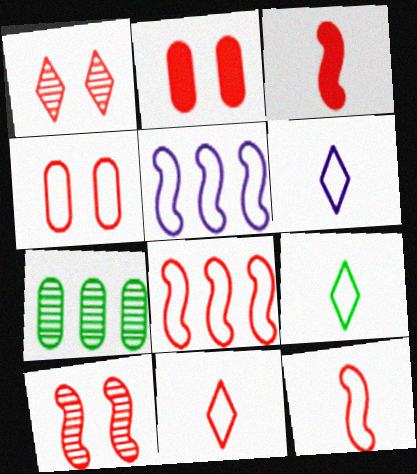[[3, 8, 10], 
[4, 5, 9], 
[4, 8, 11], 
[6, 9, 11]]